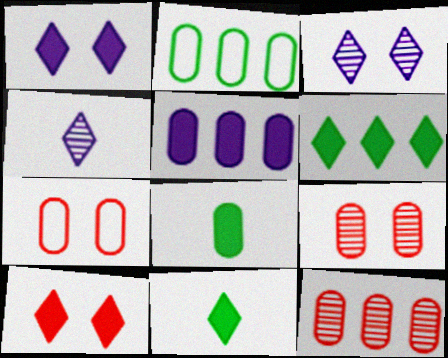[[2, 5, 12]]